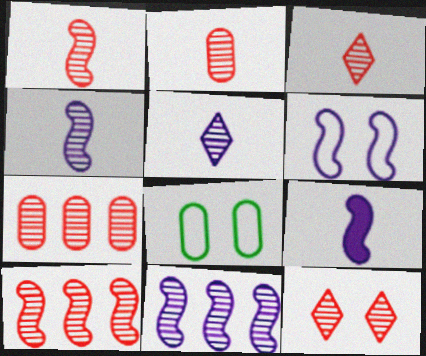[[1, 2, 3], 
[1, 7, 12], 
[2, 10, 12], 
[6, 9, 11]]